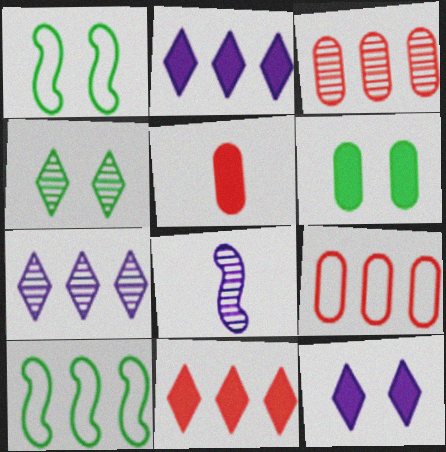[[1, 4, 6], 
[1, 5, 7], 
[2, 3, 10], 
[3, 4, 8]]